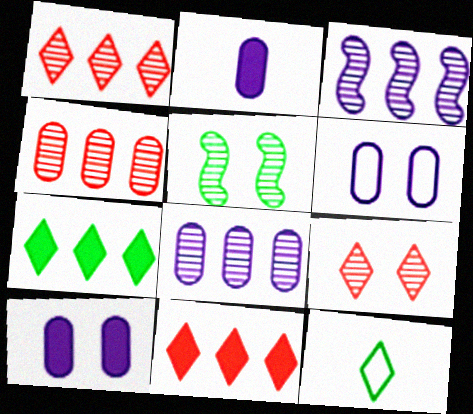[[2, 6, 8]]